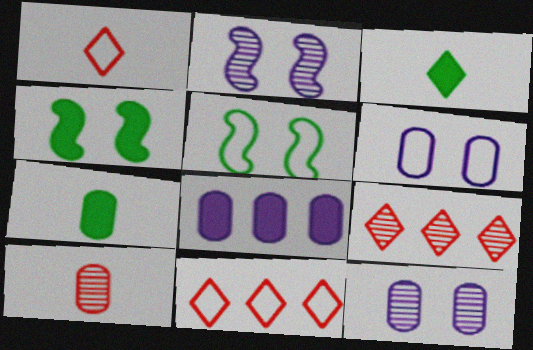[[2, 7, 11]]